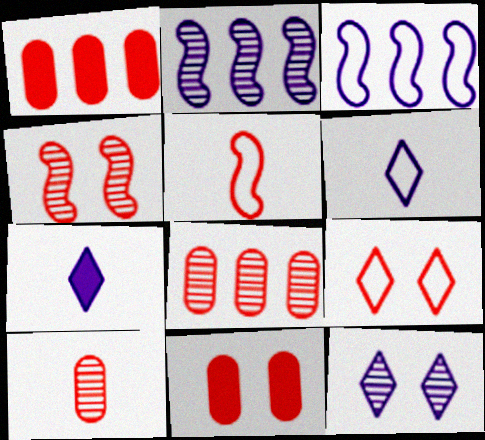[[4, 9, 11]]